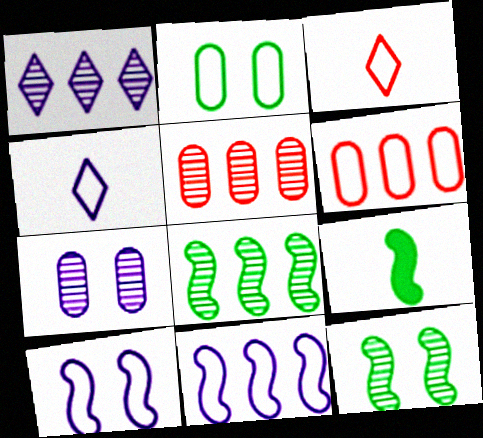[[1, 5, 8], 
[2, 3, 11]]